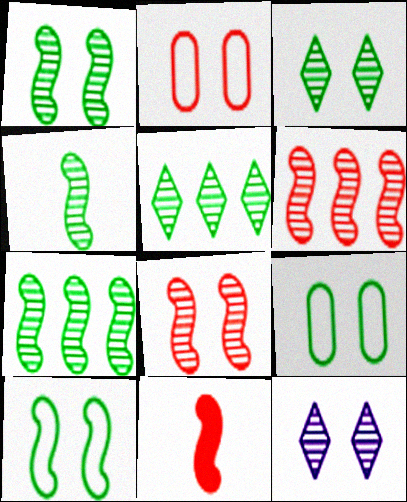[[1, 4, 7]]